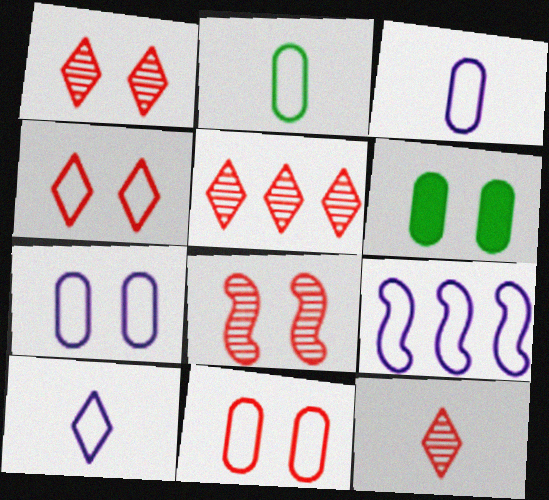[[1, 5, 12], 
[2, 4, 9], 
[6, 9, 12], 
[7, 9, 10]]